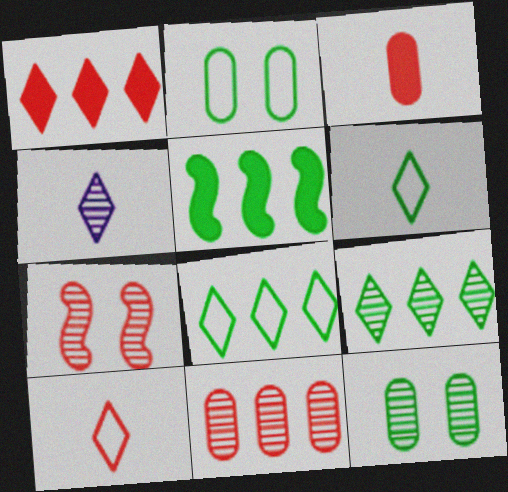[[5, 6, 12]]